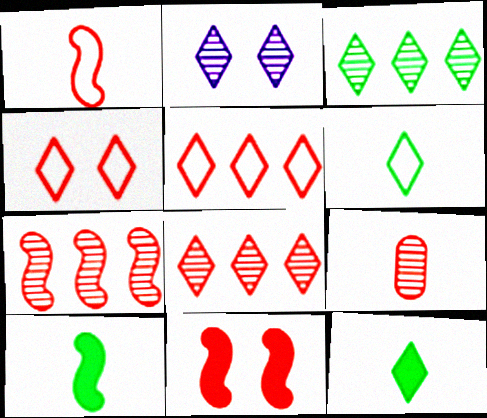[[1, 7, 11], 
[2, 5, 12], 
[5, 9, 11]]